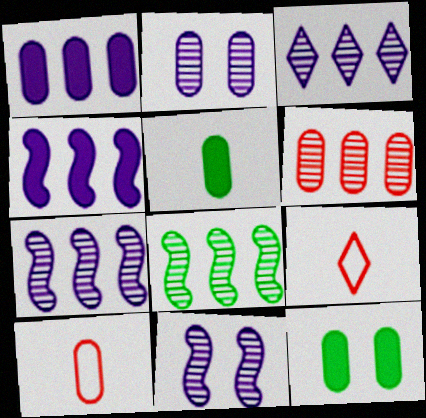[[3, 6, 8], 
[7, 9, 12]]